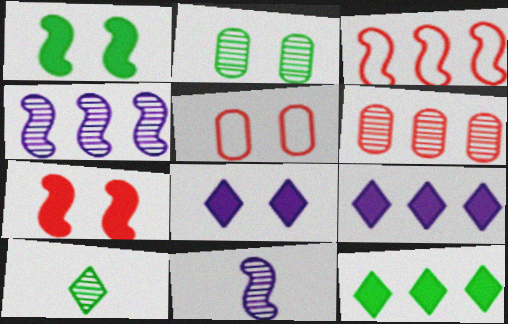[[1, 3, 11], 
[5, 11, 12]]